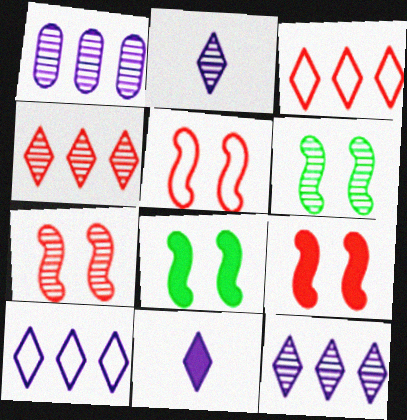[[5, 7, 9]]